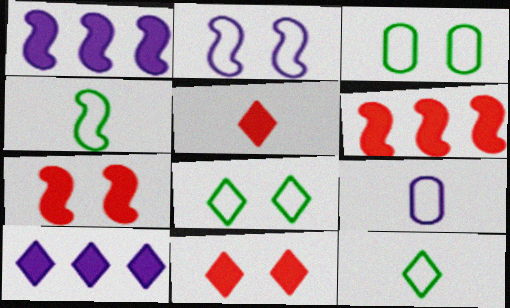[]